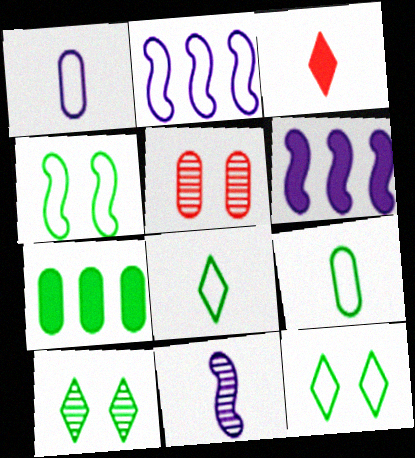[[1, 5, 7], 
[3, 9, 11], 
[5, 6, 8]]